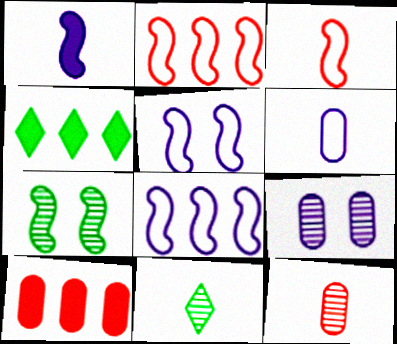[[1, 2, 7], 
[3, 4, 9], 
[4, 5, 12], 
[5, 10, 11]]